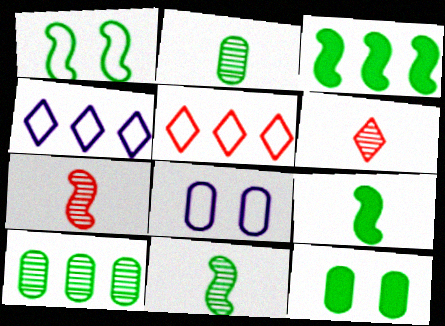[[1, 3, 11], 
[3, 6, 8], 
[4, 7, 12]]